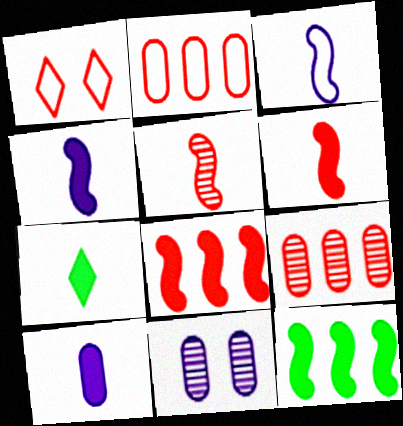[[1, 6, 9], 
[6, 7, 10]]